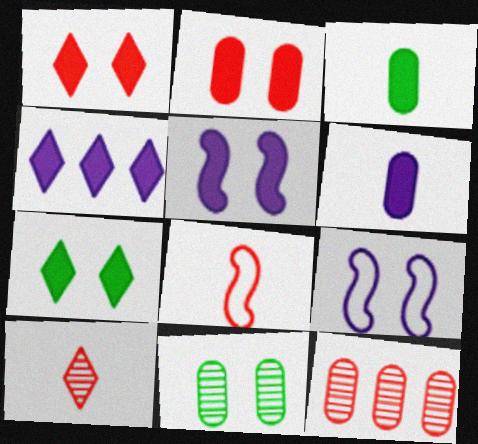[[1, 8, 12], 
[1, 9, 11], 
[2, 5, 7], 
[4, 5, 6], 
[4, 8, 11]]